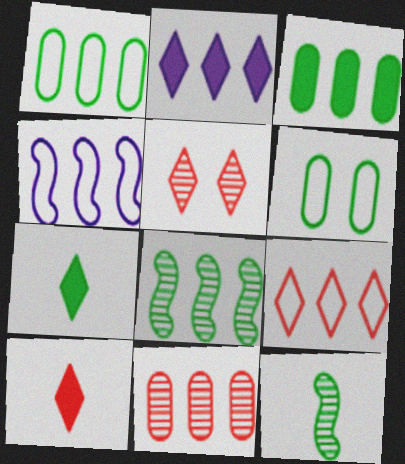[[1, 4, 9], 
[5, 9, 10], 
[6, 7, 8]]